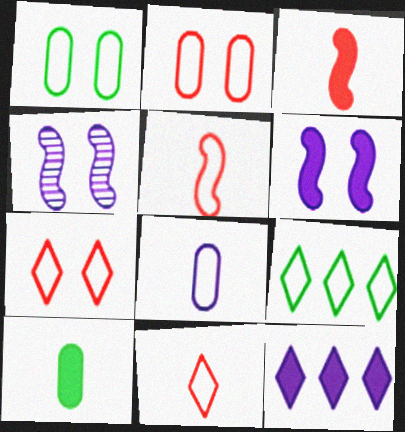[[4, 8, 12]]